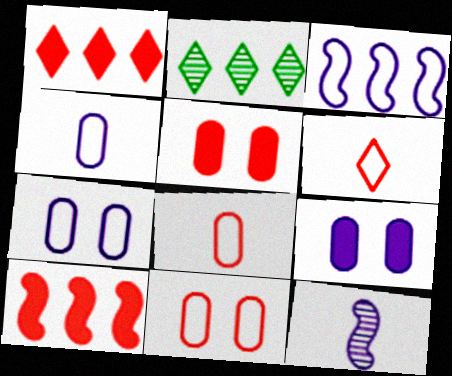[]